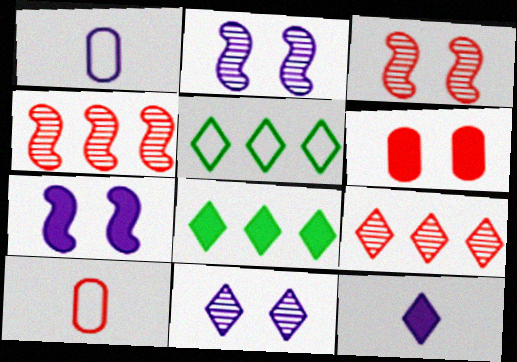[[1, 3, 8], 
[2, 8, 10]]